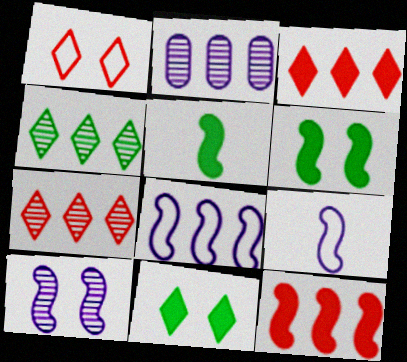[[1, 2, 5]]